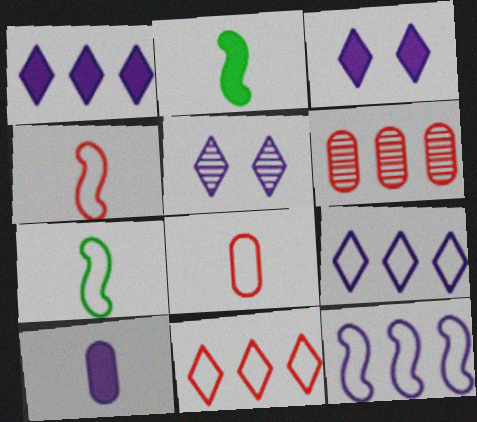[[3, 6, 7], 
[5, 10, 12]]